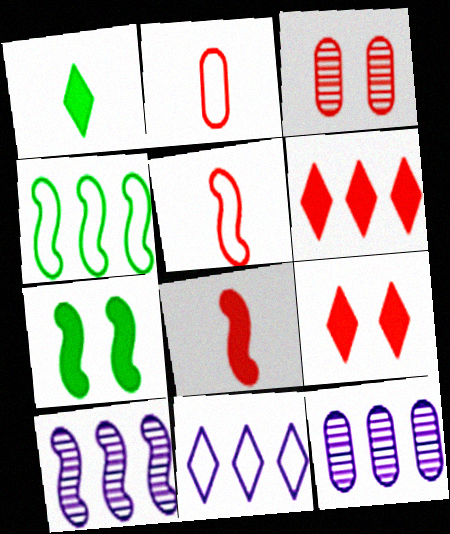[[3, 5, 6], 
[4, 6, 12], 
[5, 7, 10]]